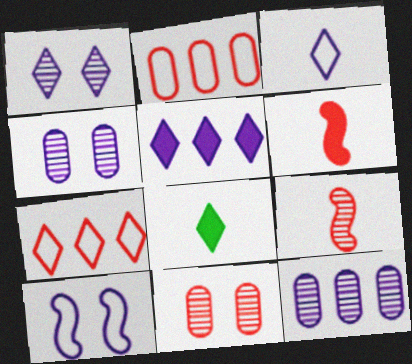[[1, 3, 5], 
[1, 7, 8], 
[6, 7, 11]]